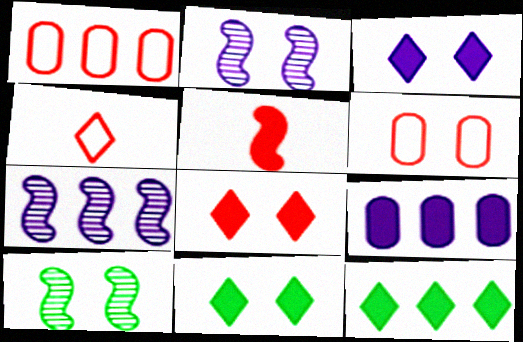[[1, 7, 12], 
[2, 6, 11], 
[3, 6, 10], 
[3, 8, 11], 
[4, 9, 10], 
[5, 9, 11]]